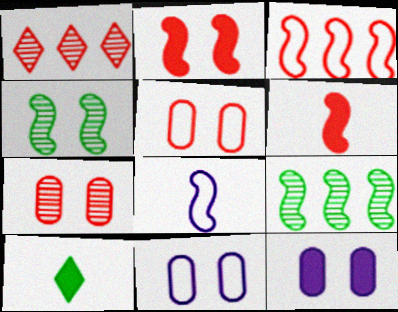[[1, 5, 6], 
[2, 8, 9]]